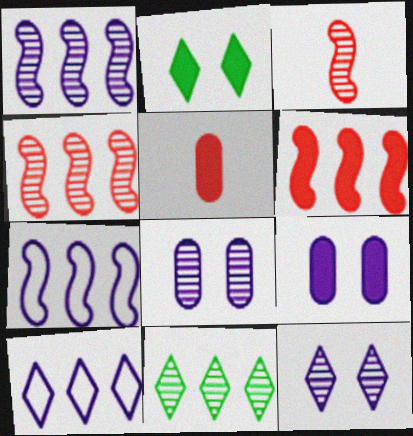[[3, 8, 11]]